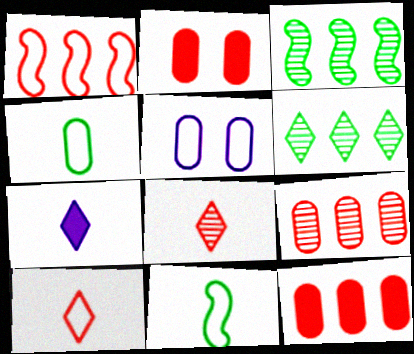[[1, 2, 8]]